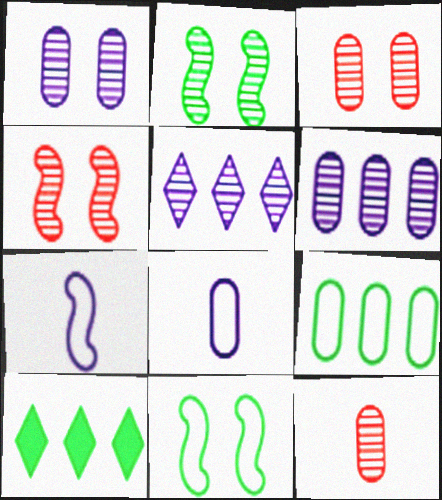[[2, 5, 12], 
[3, 7, 10], 
[4, 8, 10]]